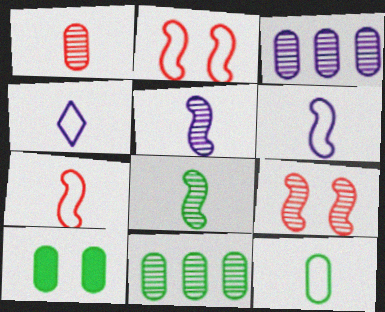[[4, 7, 12], 
[10, 11, 12]]